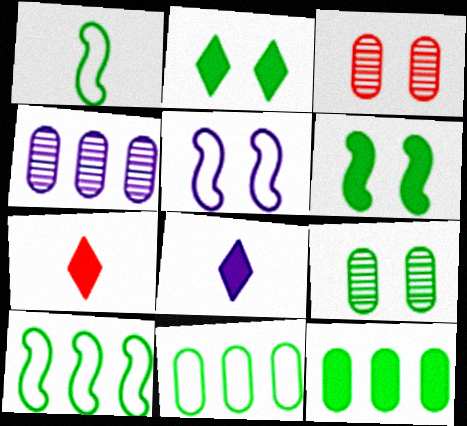[[2, 3, 5], 
[3, 8, 10], 
[4, 5, 8]]